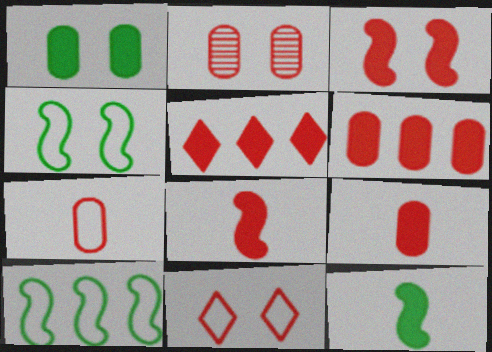[[2, 3, 11], 
[2, 6, 7], 
[3, 5, 9]]